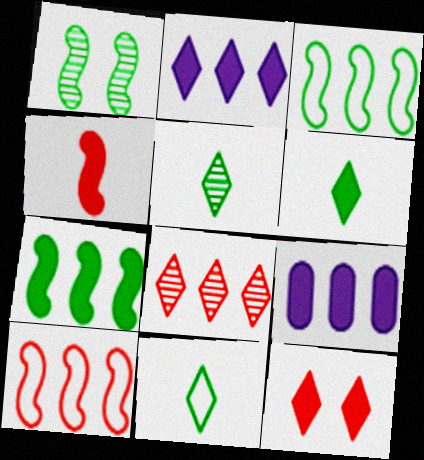[[2, 6, 12], 
[3, 8, 9], 
[5, 6, 11]]